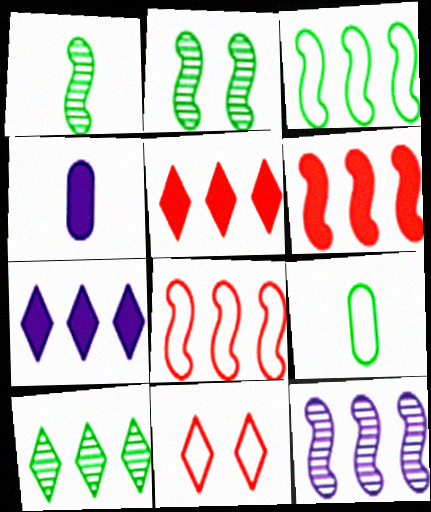[[3, 6, 12]]